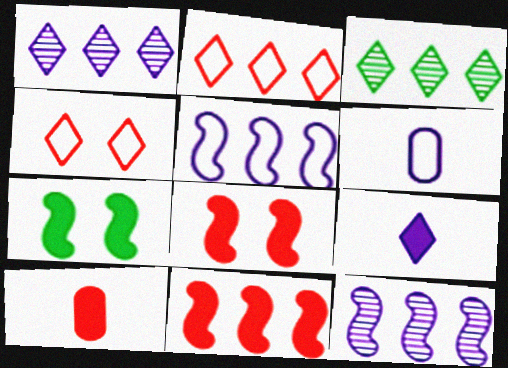[[3, 4, 9], 
[3, 6, 8]]